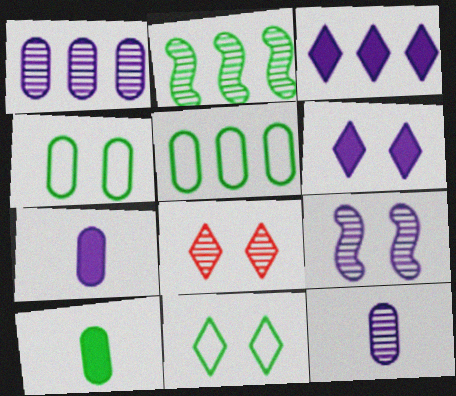[[2, 8, 12], 
[2, 10, 11], 
[6, 8, 11]]